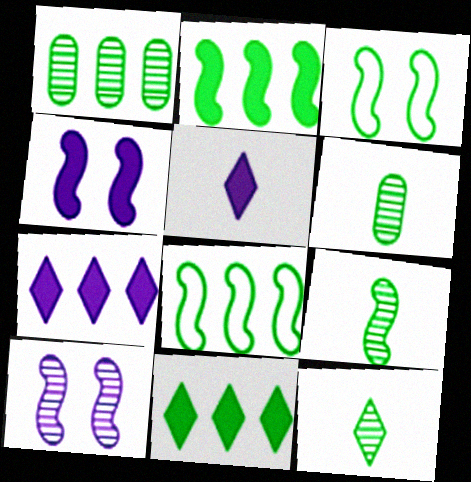[[1, 8, 11], 
[2, 3, 9], 
[3, 6, 11], 
[6, 9, 12]]